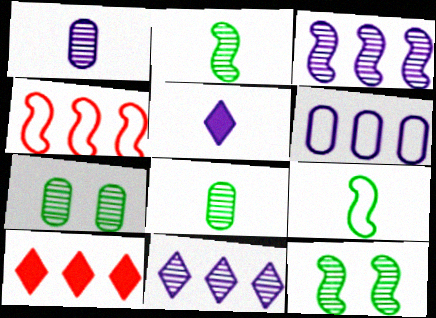[[4, 5, 7]]